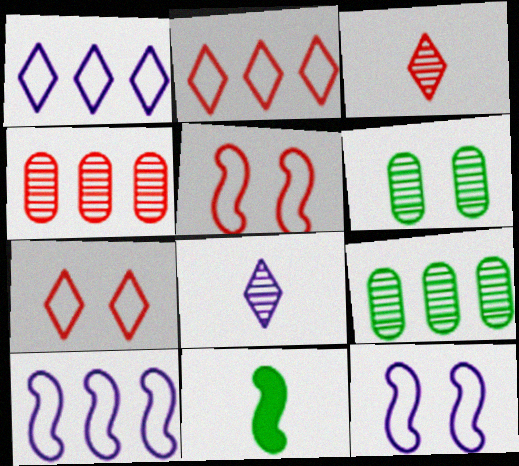[]